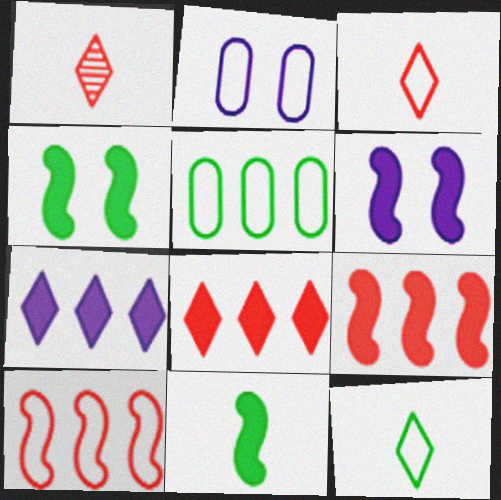[[1, 5, 6], 
[2, 10, 12], 
[6, 9, 11]]